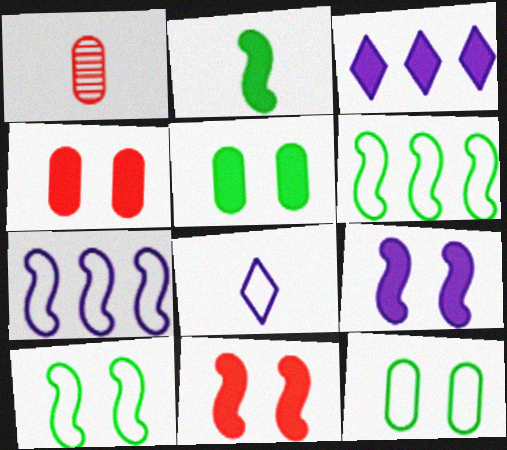[[1, 2, 8], 
[1, 3, 10], 
[2, 3, 4]]